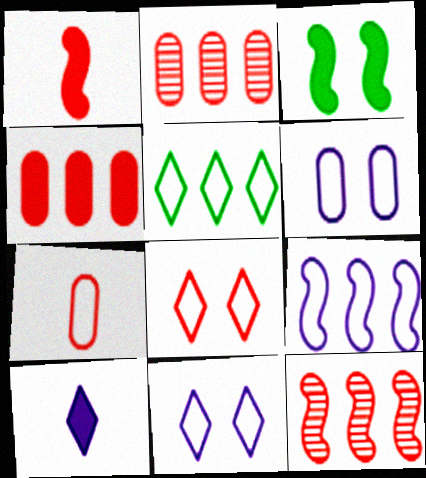[[1, 2, 8], 
[3, 4, 10]]